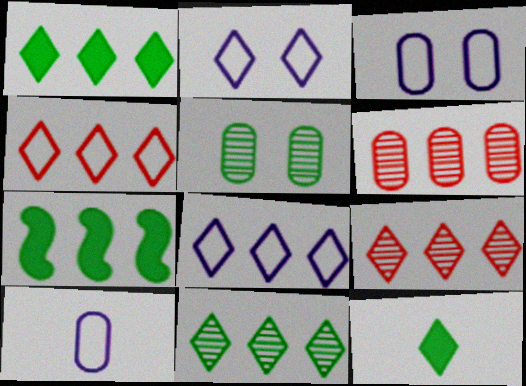[[1, 8, 9], 
[2, 9, 12], 
[6, 7, 8]]